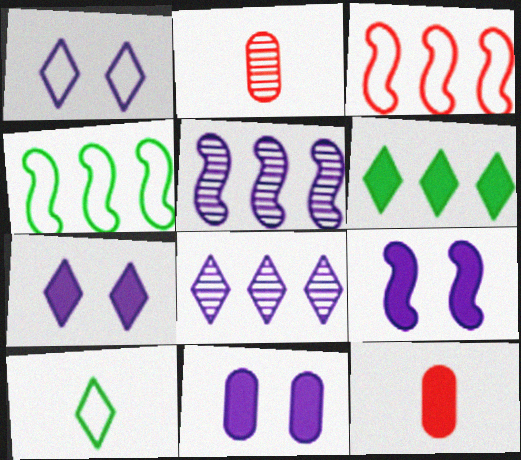[[2, 4, 7], 
[6, 9, 12], 
[7, 9, 11]]